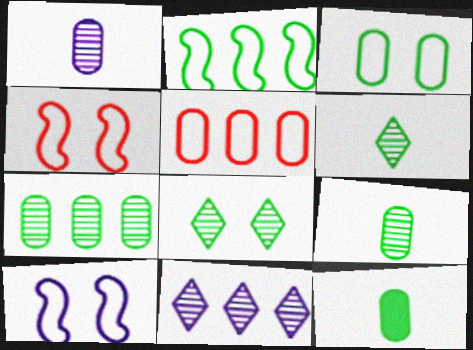[[2, 8, 12], 
[3, 7, 12], 
[4, 11, 12]]